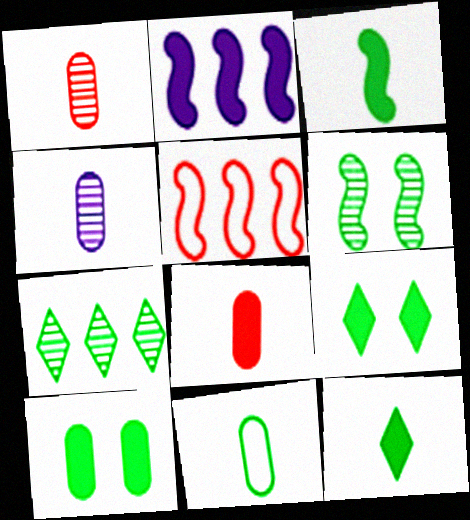[[2, 8, 9], 
[4, 5, 9], 
[4, 8, 11]]